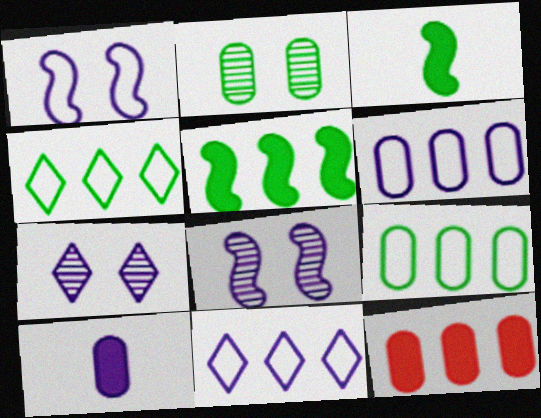[[2, 3, 4], 
[8, 10, 11]]